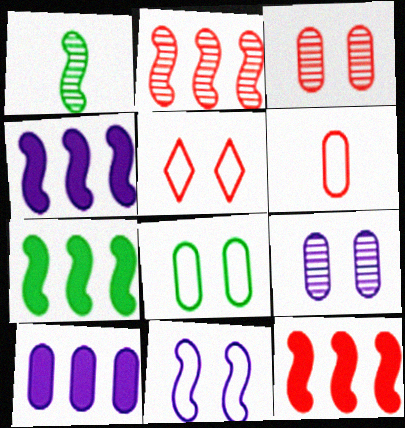[[1, 5, 10], 
[1, 11, 12], 
[4, 7, 12], 
[5, 8, 11]]